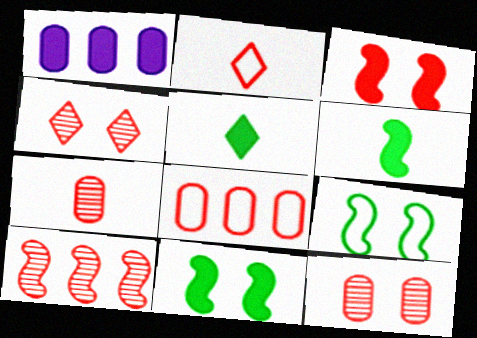[[1, 3, 5], 
[4, 7, 10]]